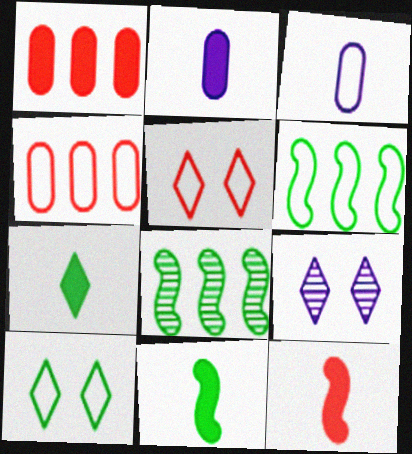[[2, 5, 8], 
[2, 7, 12], 
[3, 5, 6], 
[4, 9, 11]]